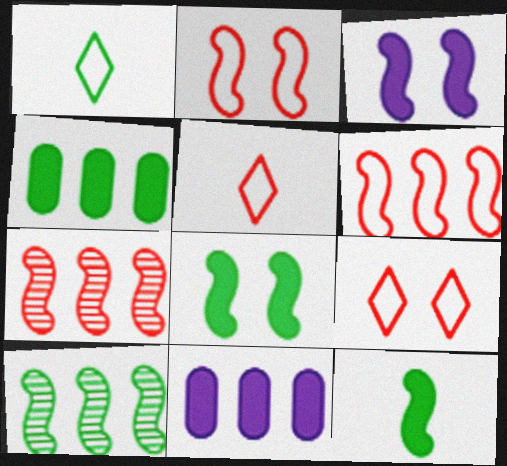[]